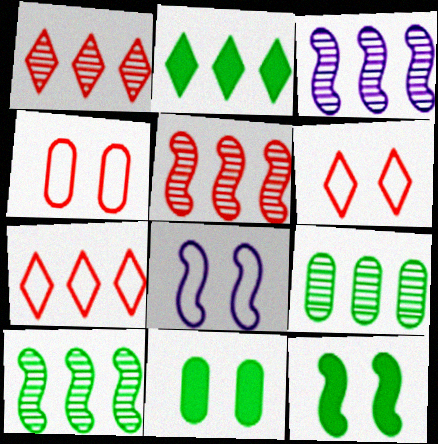[[1, 3, 9], 
[3, 5, 10]]